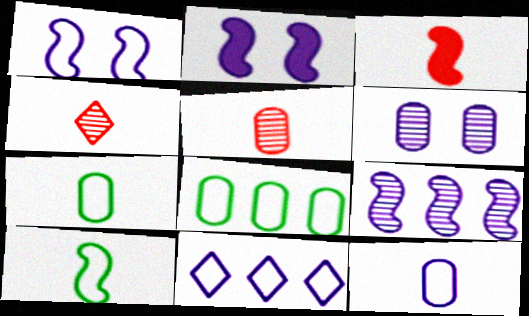[[1, 11, 12], 
[2, 4, 8]]